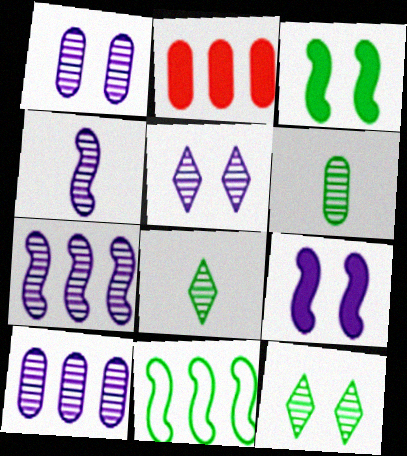[[4, 5, 10]]